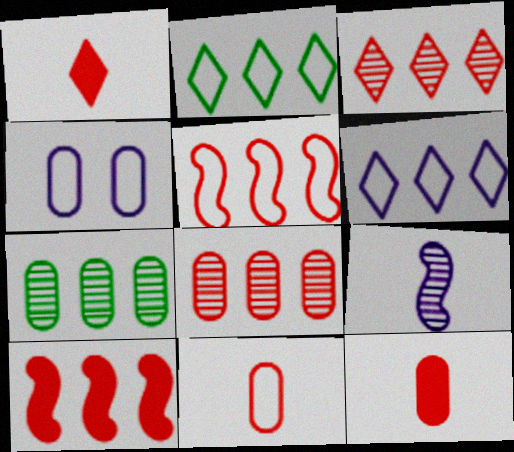[[4, 7, 12], 
[6, 7, 10]]